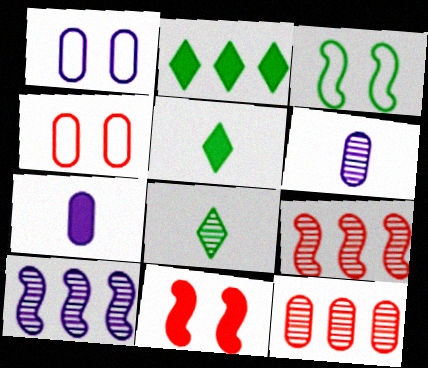[[1, 5, 9], 
[2, 7, 11], 
[4, 5, 10]]